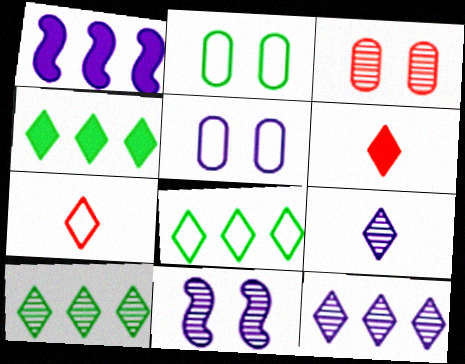[[1, 5, 9], 
[4, 8, 10]]